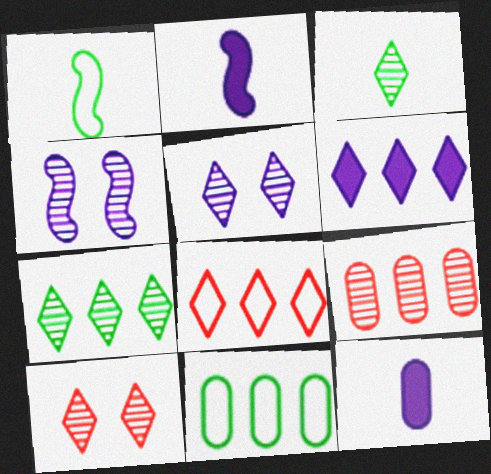[[2, 10, 11], 
[3, 4, 9], 
[6, 7, 8]]